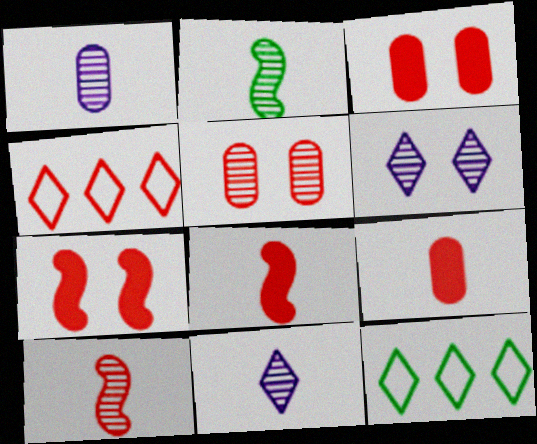[[1, 7, 12], 
[3, 4, 10], 
[4, 5, 8]]